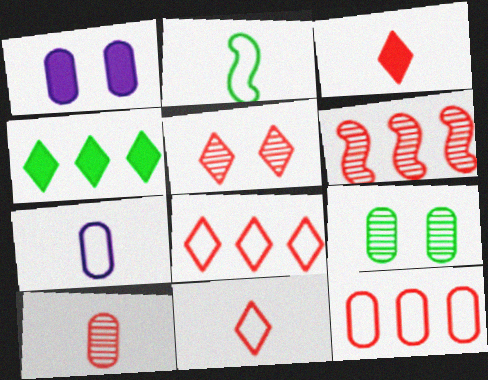[[2, 4, 9], 
[2, 7, 11], 
[3, 5, 8], 
[5, 6, 10]]